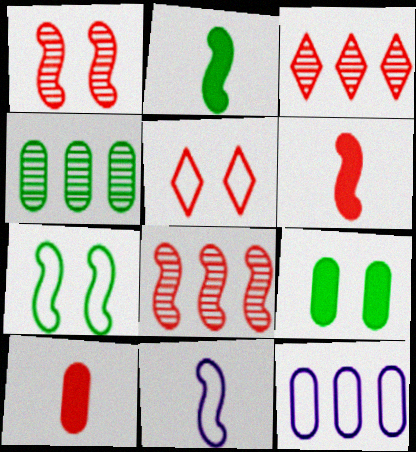[[3, 9, 11], 
[5, 8, 10]]